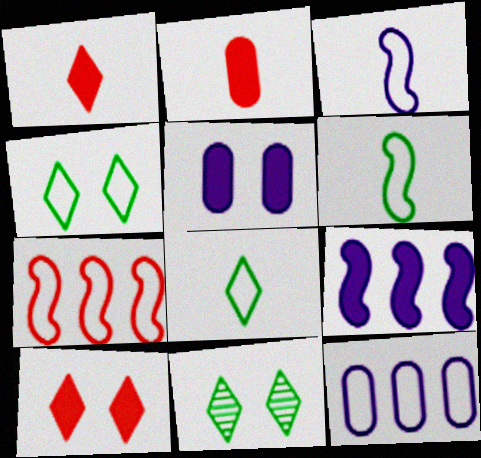[]